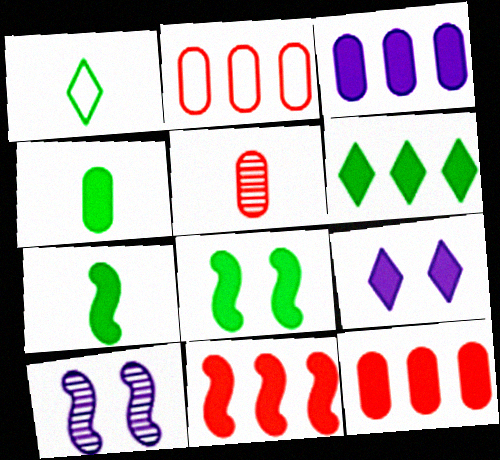[[1, 10, 12], 
[3, 6, 11], 
[4, 6, 8], 
[4, 9, 11], 
[7, 9, 12]]